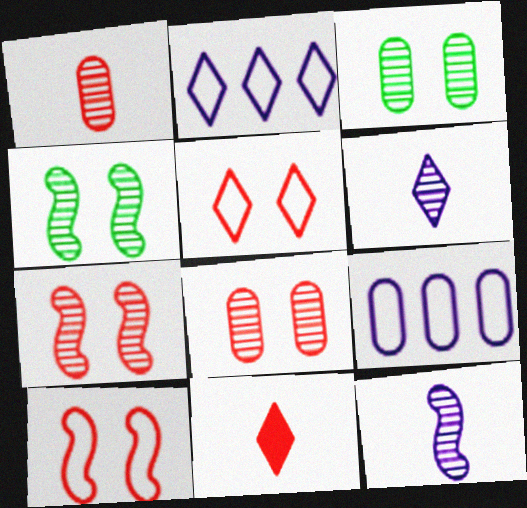[[4, 9, 11]]